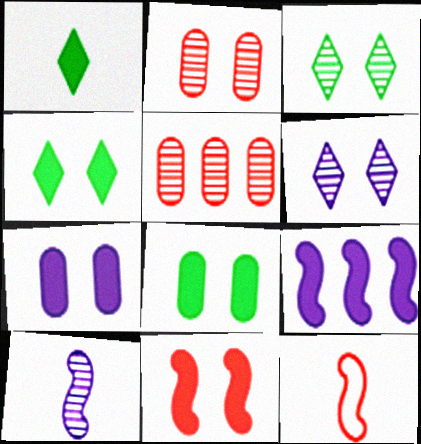[[3, 5, 10], 
[4, 7, 11]]